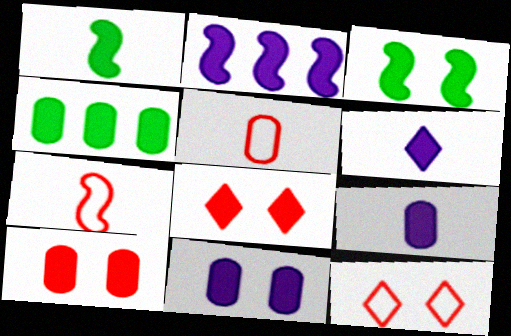[[2, 6, 11], 
[3, 8, 11], 
[4, 9, 10]]